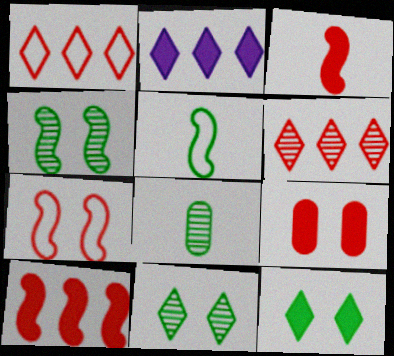[[2, 7, 8]]